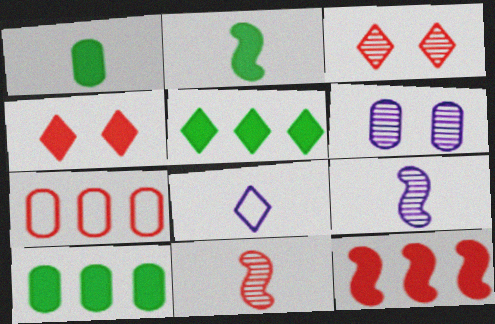[[1, 6, 7], 
[1, 8, 11], 
[3, 5, 8], 
[4, 7, 11]]